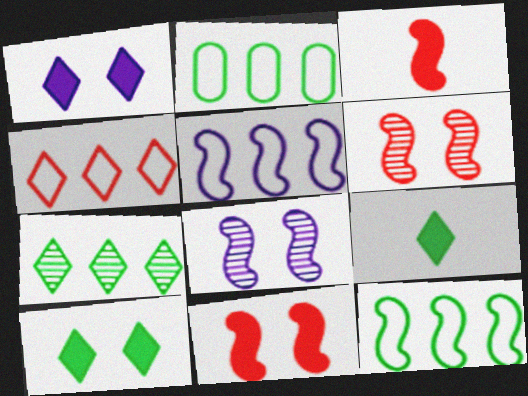[[2, 4, 5], 
[3, 8, 12]]